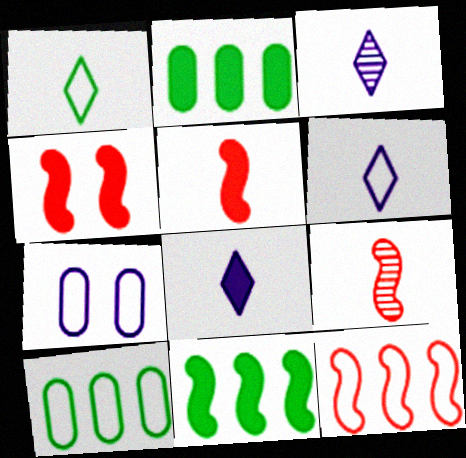[[1, 7, 12], 
[2, 4, 8], 
[3, 4, 10], 
[3, 6, 8], 
[4, 9, 12]]